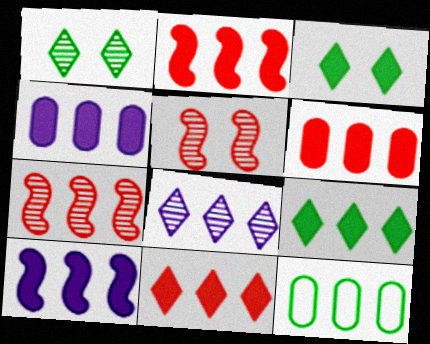[[2, 4, 9], 
[2, 6, 11], 
[2, 8, 12], 
[6, 9, 10]]